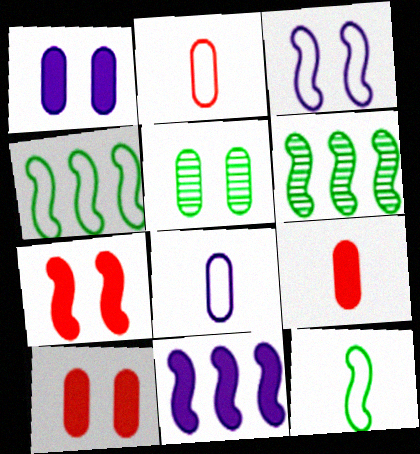[]